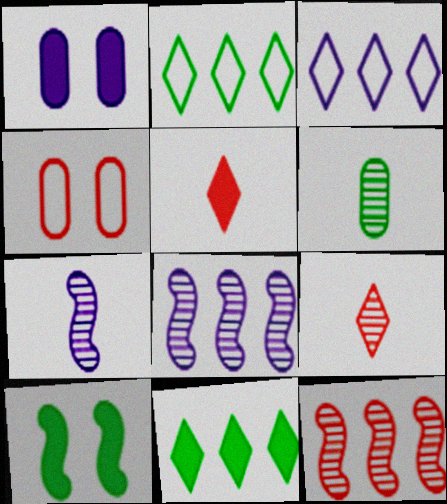[[1, 3, 7], 
[2, 6, 10], 
[4, 5, 12], 
[4, 7, 11], 
[6, 7, 9]]